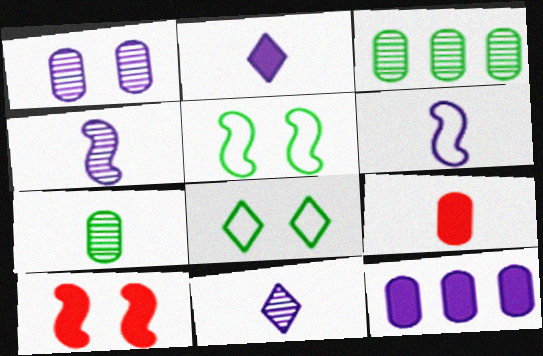[[1, 8, 10]]